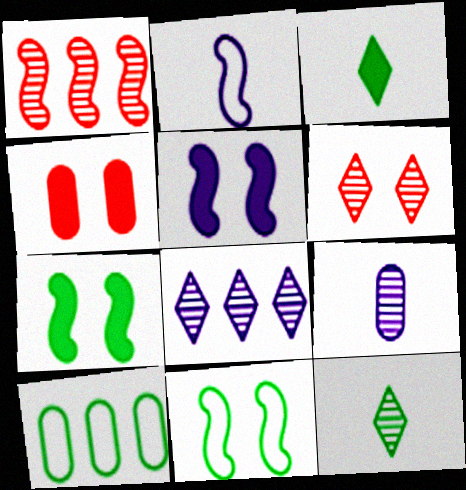[[1, 2, 7], 
[4, 9, 10], 
[6, 8, 12], 
[7, 10, 12]]